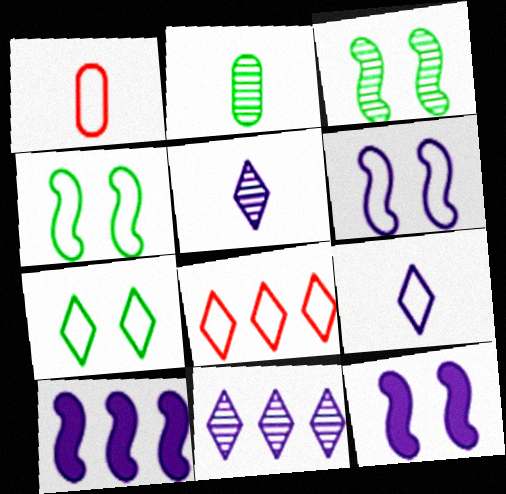[[2, 8, 12], 
[7, 8, 9]]